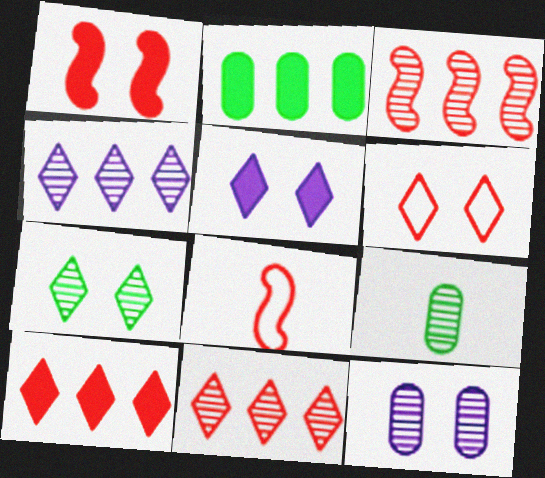[[1, 3, 8], 
[5, 6, 7]]